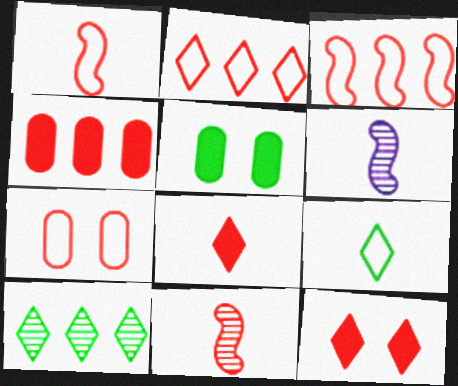[[1, 2, 7], 
[2, 5, 6]]